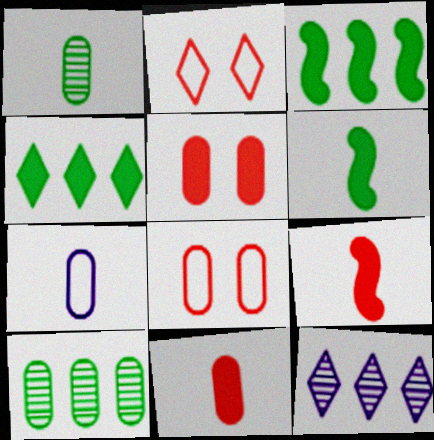[[1, 7, 11], 
[5, 7, 10], 
[6, 8, 12]]